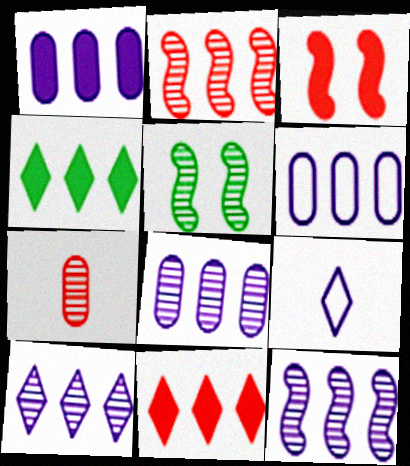[[1, 6, 8], 
[2, 4, 6], 
[5, 7, 10], 
[8, 10, 12]]